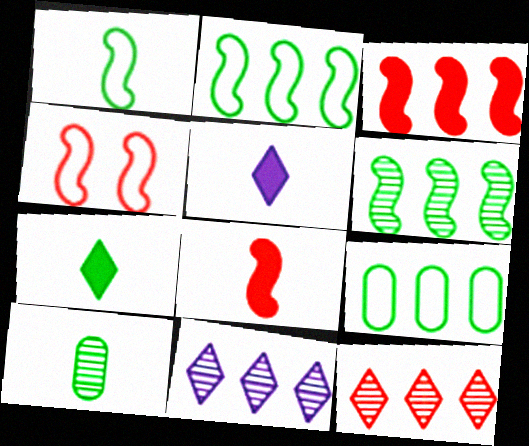[[1, 7, 10], 
[3, 9, 11]]